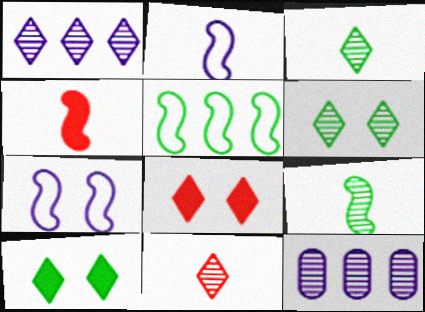[[1, 6, 11], 
[2, 4, 9]]